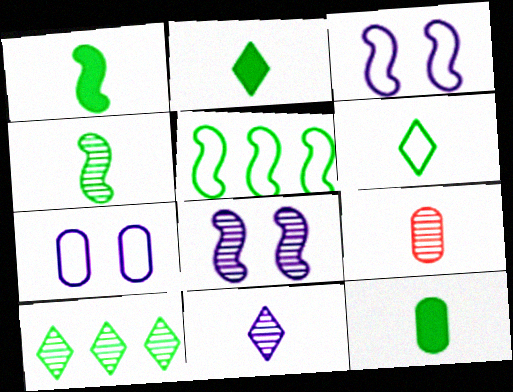[[1, 2, 12], 
[4, 6, 12], 
[4, 9, 11], 
[8, 9, 10]]